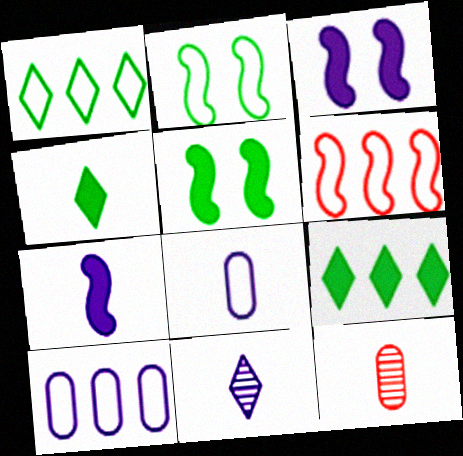[[1, 3, 12], 
[1, 6, 10], 
[3, 10, 11], 
[7, 8, 11]]